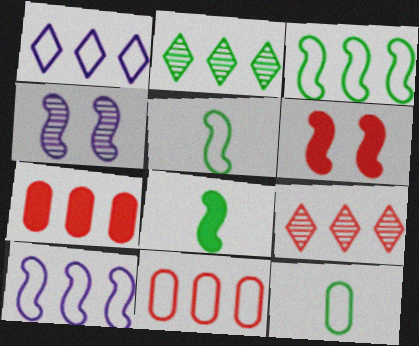[[1, 3, 11], 
[2, 7, 10]]